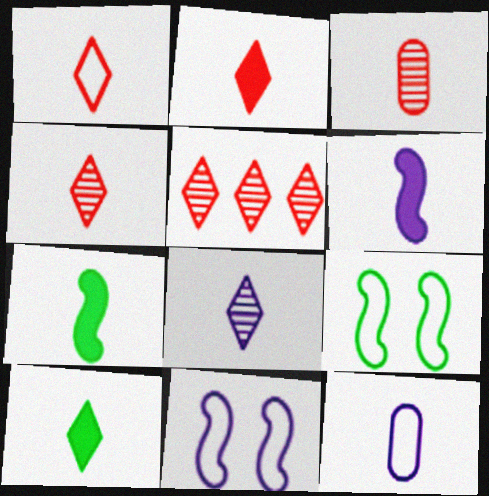[[1, 2, 4], 
[1, 8, 10], 
[4, 7, 12], 
[6, 8, 12]]